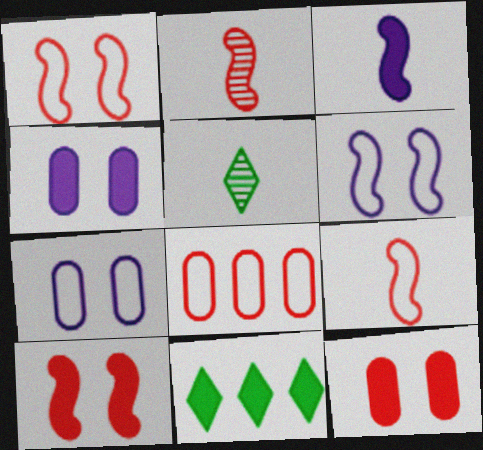[[2, 7, 11], 
[3, 11, 12]]